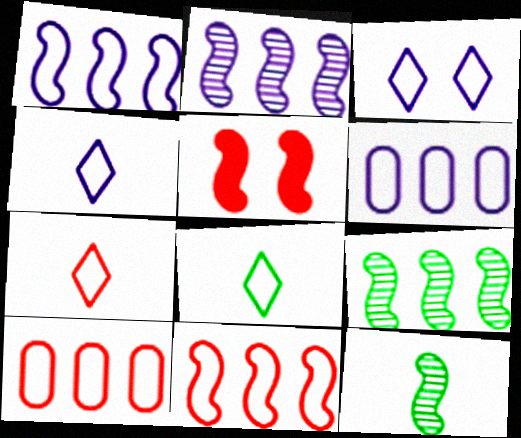[[1, 5, 12], 
[4, 7, 8]]